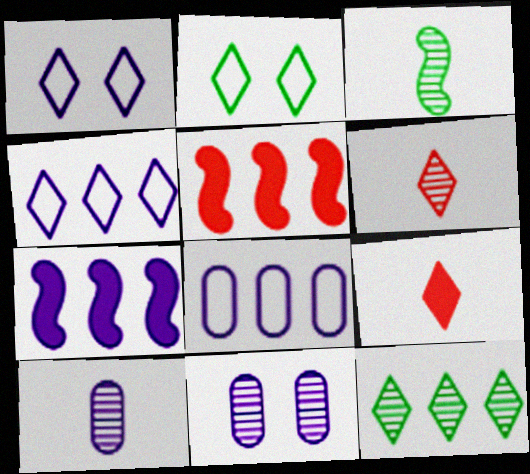[[1, 7, 10], 
[1, 9, 12], 
[2, 5, 10], 
[3, 6, 10], 
[5, 8, 12]]